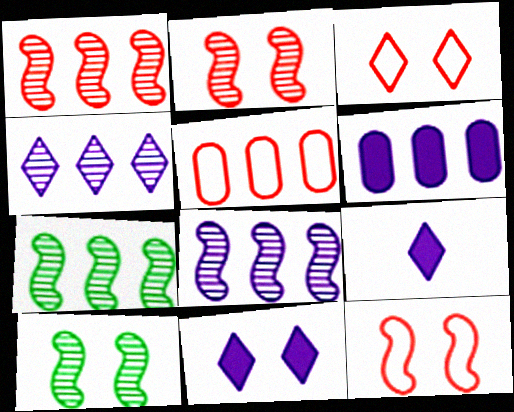[[1, 7, 8], 
[5, 9, 10]]